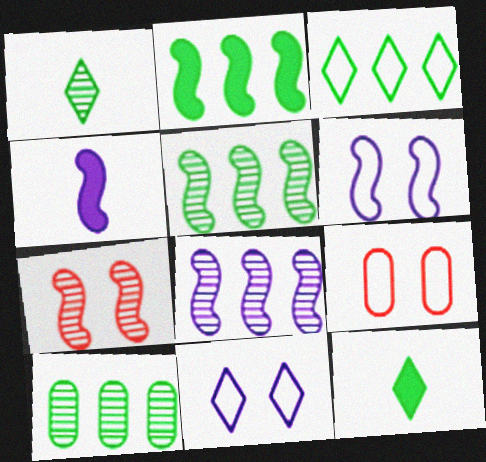[[2, 3, 10], 
[4, 6, 8], 
[8, 9, 12]]